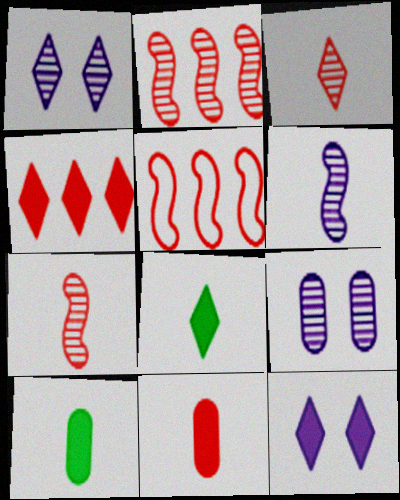[[1, 5, 10], 
[4, 8, 12], 
[5, 8, 9]]